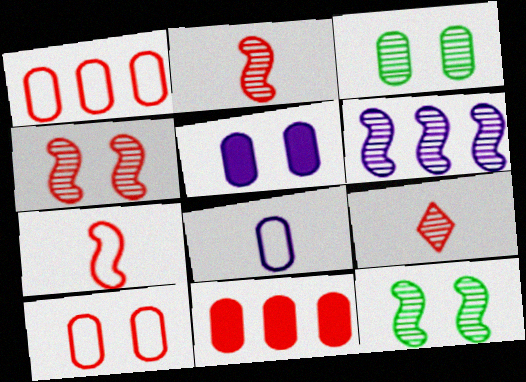[[2, 6, 12], 
[3, 5, 10], 
[3, 6, 9], 
[3, 8, 11]]